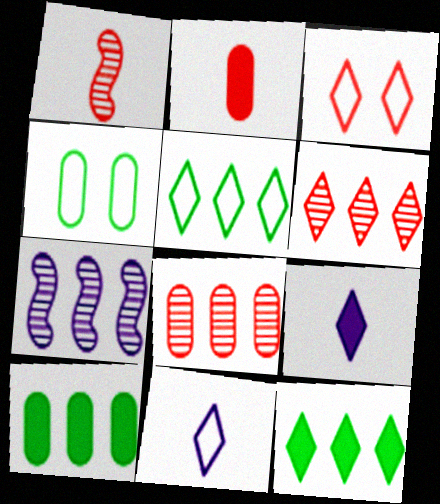[[3, 5, 11]]